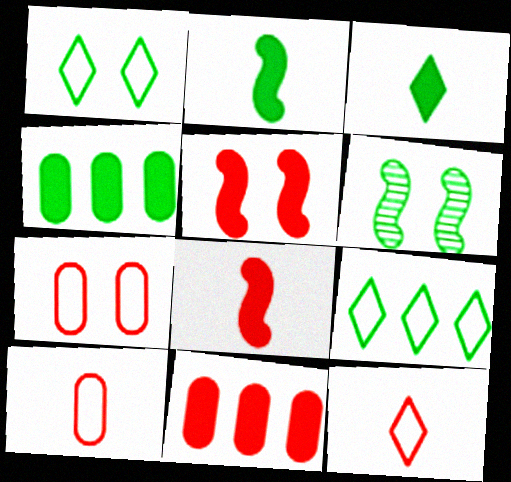[]